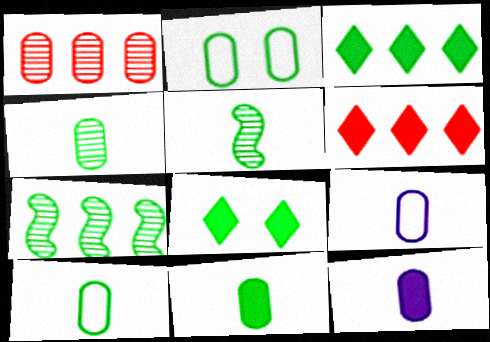[[1, 2, 12], 
[2, 3, 5], 
[4, 10, 11], 
[7, 8, 10]]